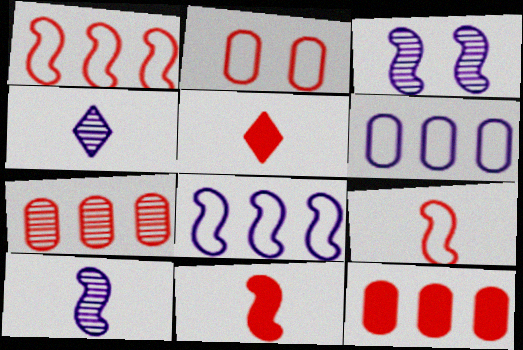[]